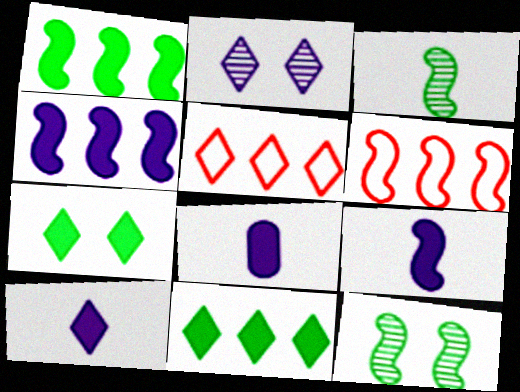[[5, 8, 12], 
[6, 9, 12], 
[8, 9, 10]]